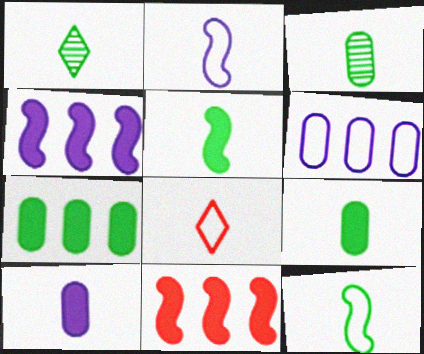[[1, 9, 12]]